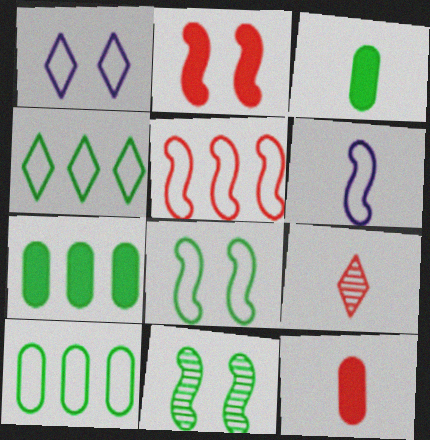[[3, 4, 11], 
[3, 6, 9], 
[5, 6, 8]]